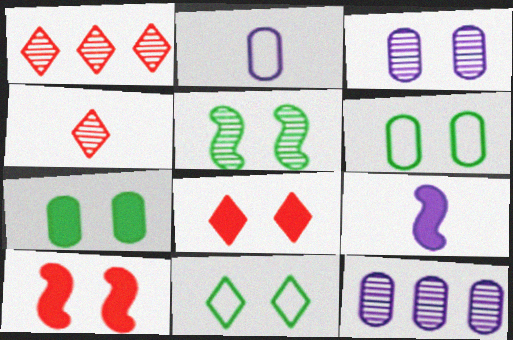[[1, 6, 9], 
[3, 10, 11], 
[4, 5, 12], 
[5, 7, 11]]